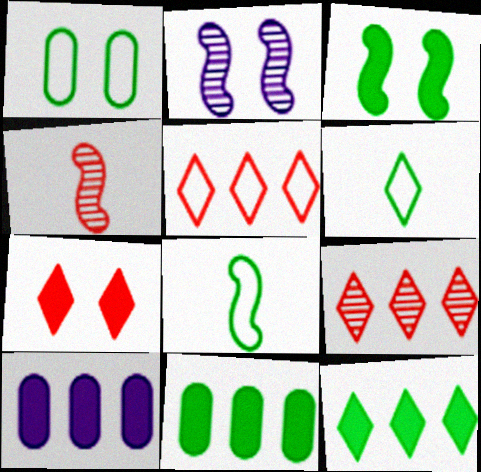[[1, 2, 7]]